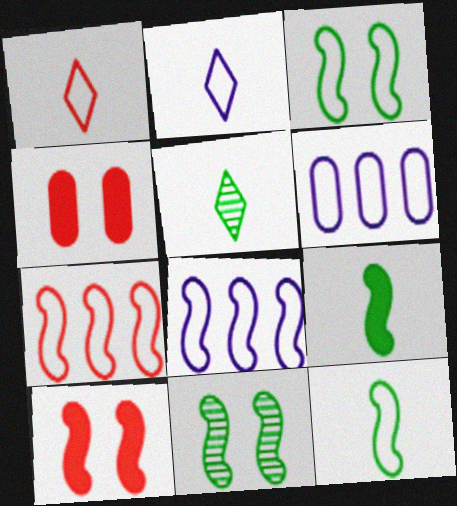[[1, 3, 6], 
[4, 5, 8], 
[5, 6, 10]]